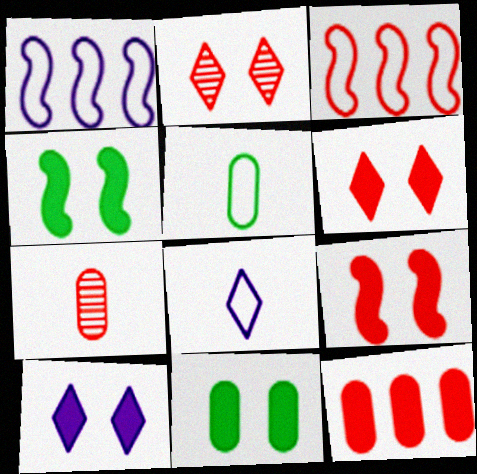[[3, 6, 7], 
[9, 10, 11]]